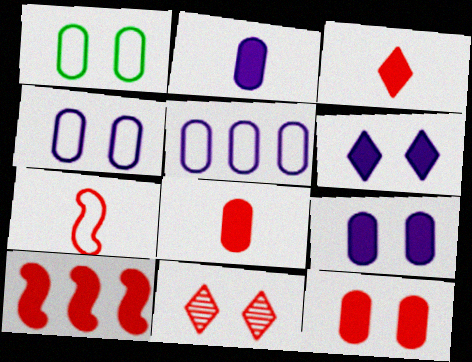[[3, 10, 12]]